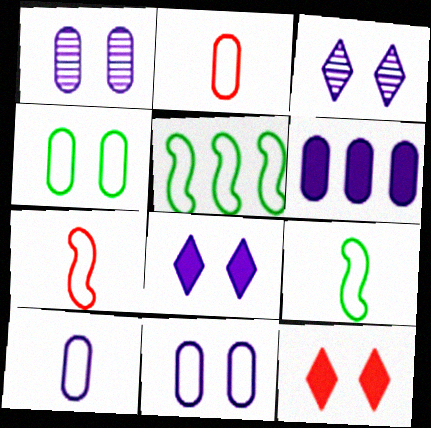[[1, 6, 10]]